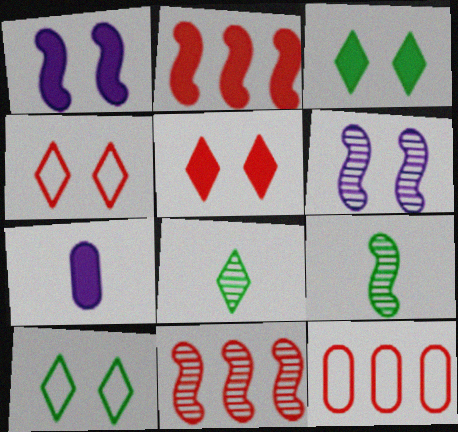[[1, 8, 12], 
[2, 3, 7], 
[6, 9, 11], 
[7, 10, 11]]